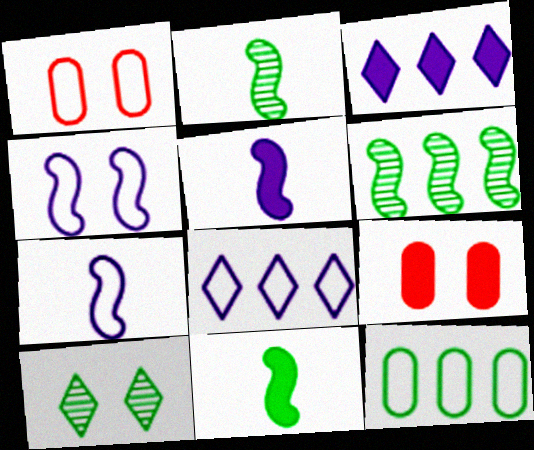[[1, 2, 3], 
[2, 8, 9], 
[3, 9, 11], 
[4, 9, 10], 
[10, 11, 12]]